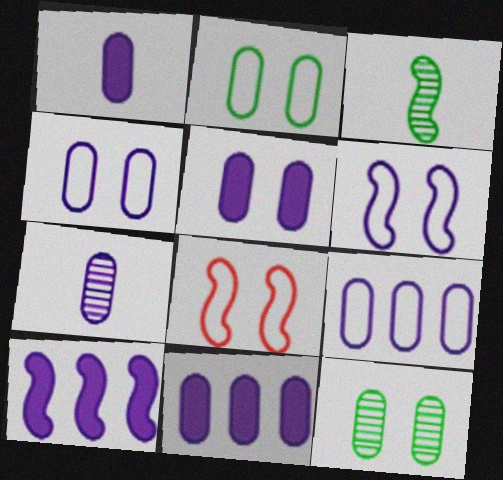[[1, 5, 11], 
[3, 8, 10], 
[4, 7, 11], 
[5, 7, 9]]